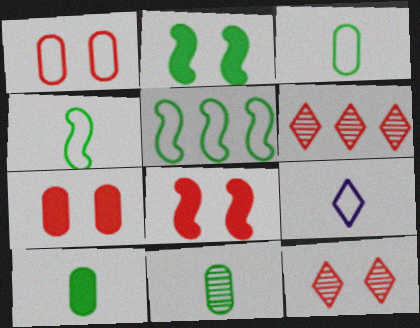[[1, 5, 9], 
[1, 8, 12], 
[3, 10, 11]]